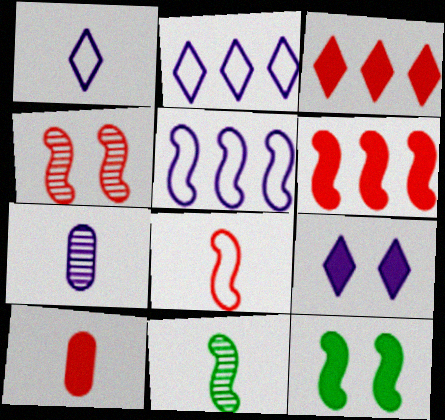[[1, 10, 11], 
[4, 6, 8], 
[5, 7, 9]]